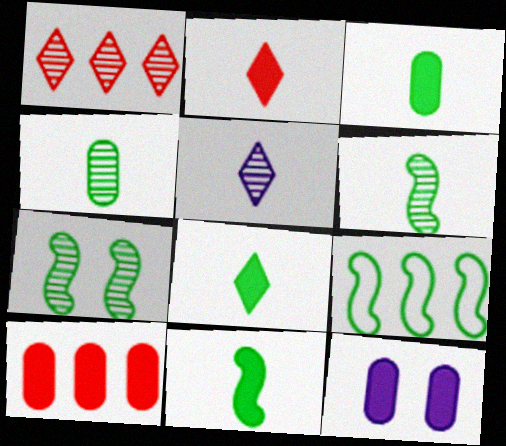[[3, 8, 11], 
[3, 10, 12], 
[7, 9, 11]]